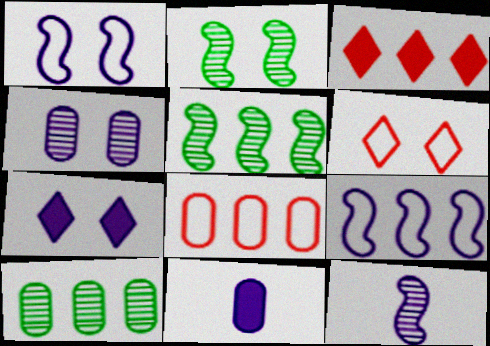[[1, 4, 7], 
[3, 9, 10], 
[5, 6, 11]]